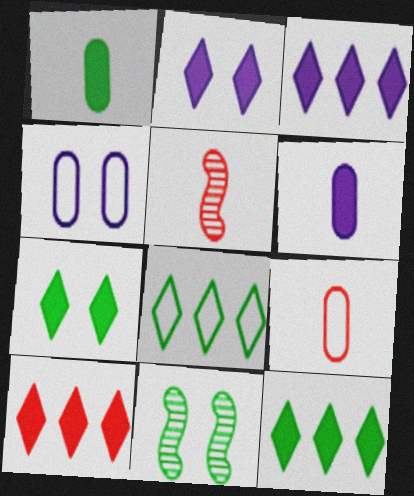[[1, 8, 11], 
[3, 9, 11], 
[3, 10, 12], 
[4, 5, 12]]